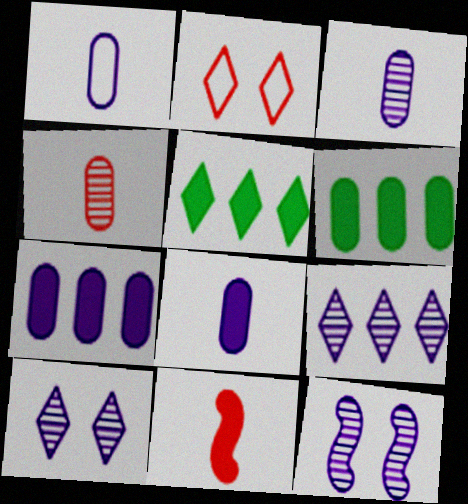[[1, 3, 8], 
[3, 9, 12]]